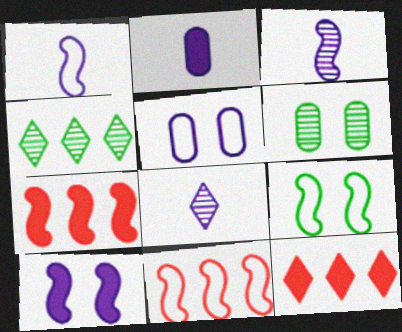[[1, 2, 8], 
[1, 6, 12], 
[1, 9, 11], 
[3, 7, 9]]